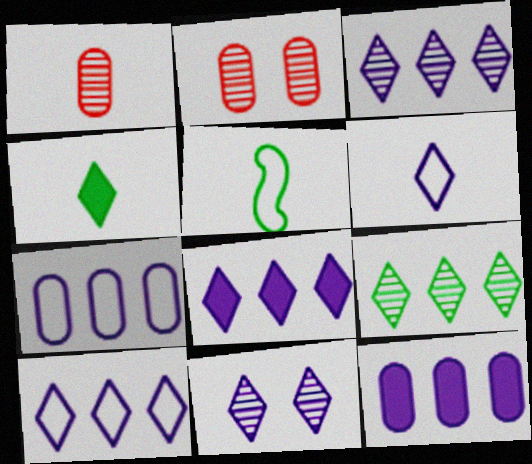[[2, 5, 8], 
[3, 8, 10], 
[6, 8, 11]]